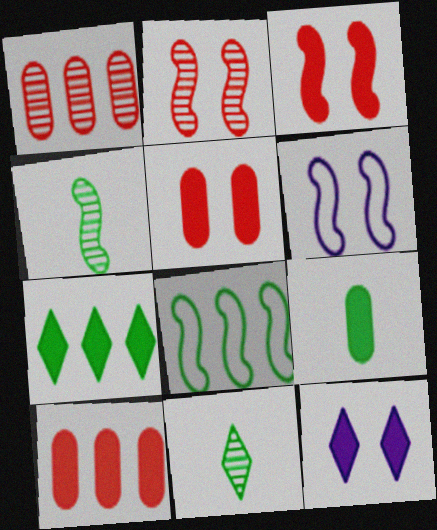[[6, 10, 11]]